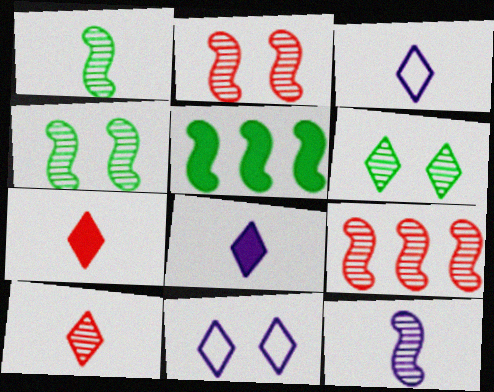[[4, 9, 12]]